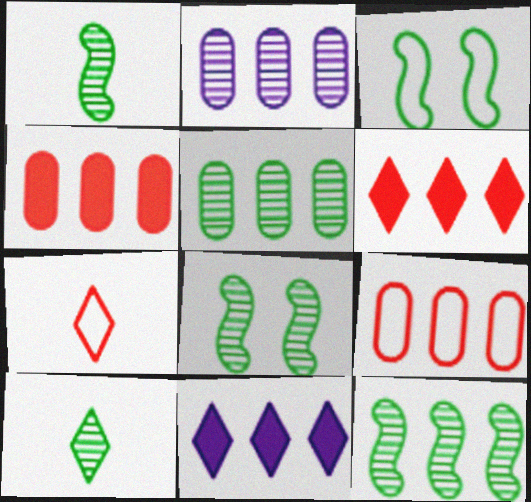[[1, 8, 12], 
[5, 8, 10], 
[9, 11, 12]]